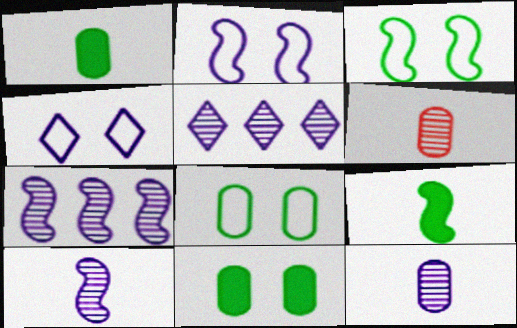[]